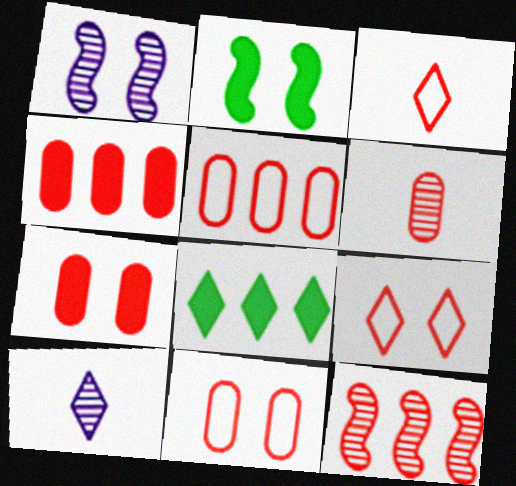[[2, 5, 10], 
[3, 7, 12], 
[4, 6, 11], 
[5, 6, 7], 
[8, 9, 10]]